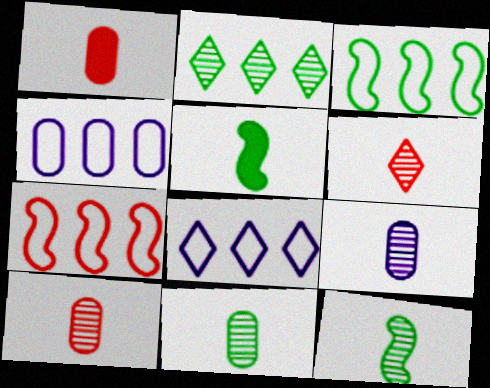[[6, 9, 12], 
[9, 10, 11]]